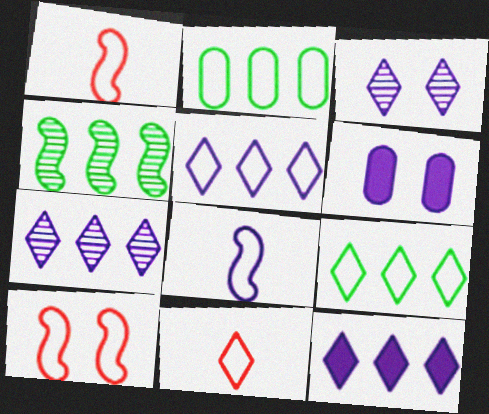[[4, 6, 11], 
[5, 7, 12], 
[6, 7, 8]]